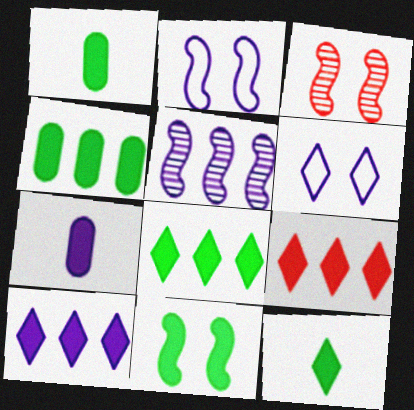[[1, 8, 11], 
[2, 3, 11], 
[4, 11, 12], 
[5, 6, 7], 
[7, 9, 11], 
[8, 9, 10]]